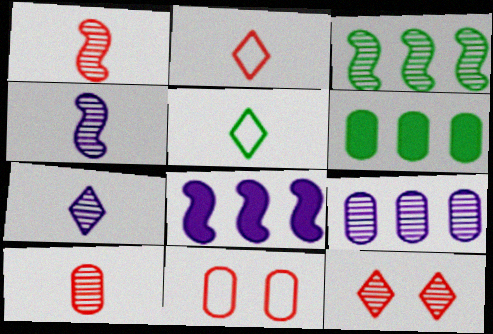[]